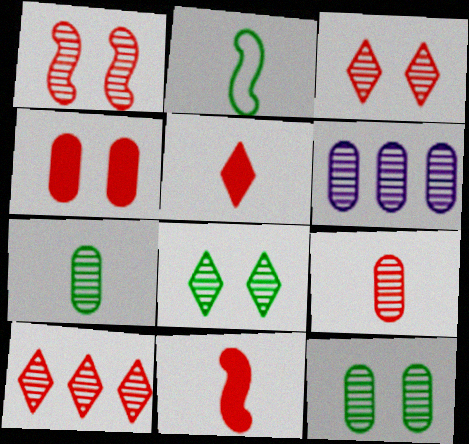[[1, 9, 10], 
[6, 9, 12]]